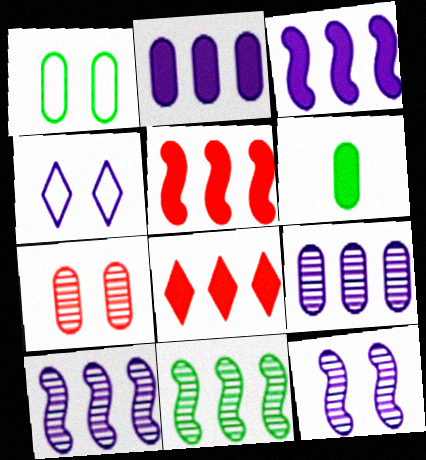[]